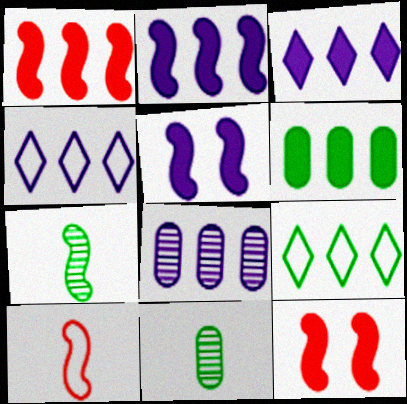[[1, 3, 6], 
[1, 8, 9], 
[2, 4, 8], 
[4, 11, 12]]